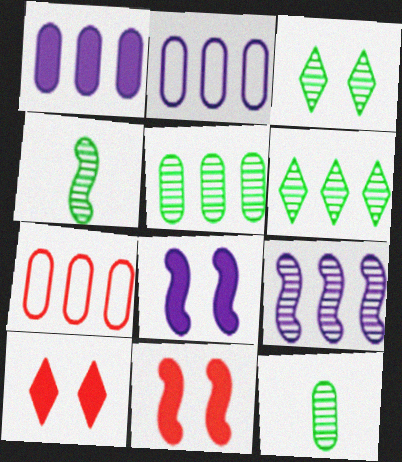[[1, 5, 7], 
[2, 4, 10], 
[3, 4, 5]]